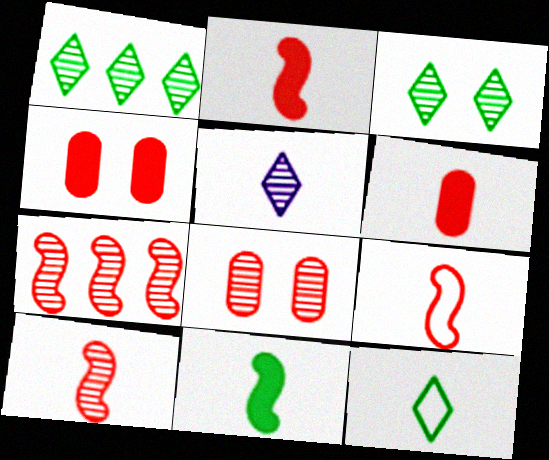[[2, 9, 10]]